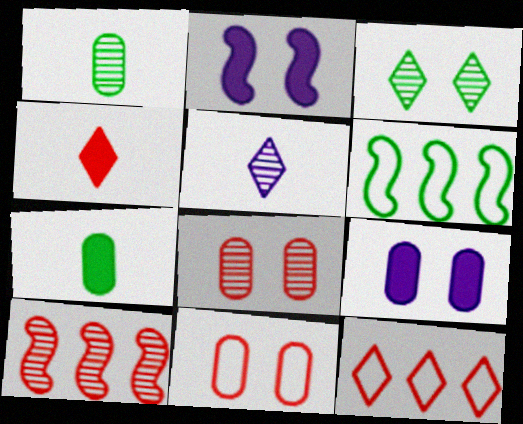[[1, 2, 12], 
[2, 3, 11], 
[3, 6, 7], 
[4, 10, 11]]